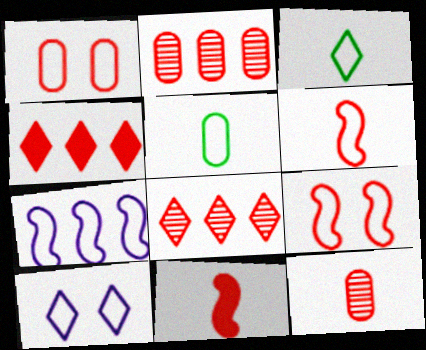[[1, 3, 7], 
[1, 8, 11], 
[4, 9, 12]]